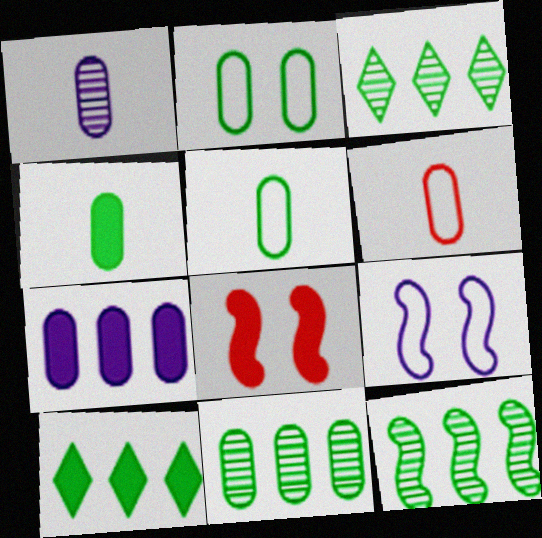[[1, 4, 6], 
[2, 4, 11], 
[3, 11, 12]]